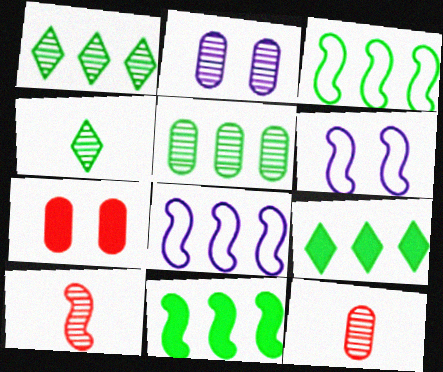[[1, 2, 10], 
[2, 5, 12], 
[3, 5, 9], 
[4, 7, 8], 
[6, 9, 12], 
[6, 10, 11]]